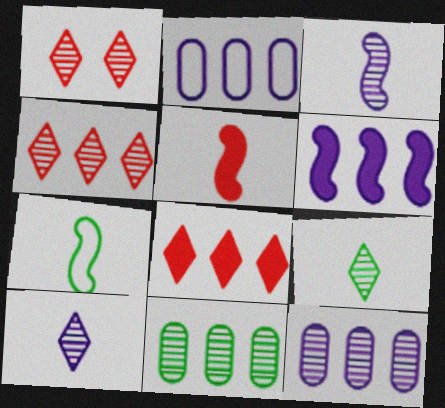[[1, 3, 11], 
[3, 5, 7]]